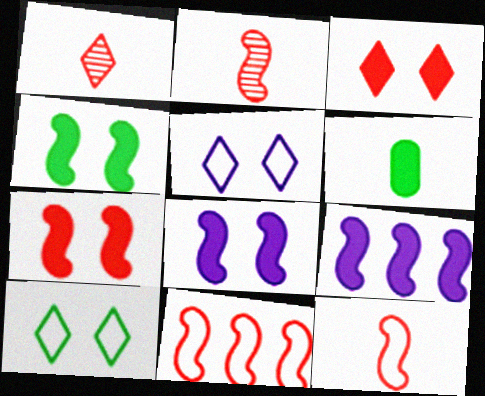[[2, 7, 11], 
[3, 6, 9], 
[4, 7, 8]]